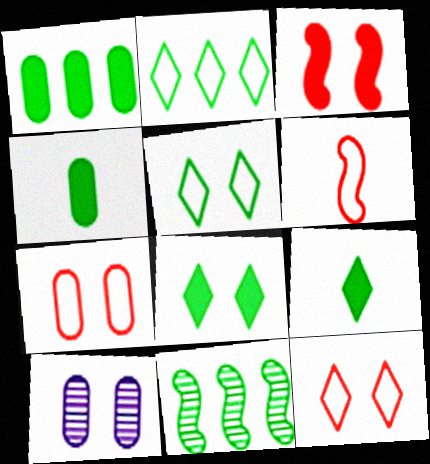[[1, 2, 11], 
[3, 5, 10], 
[4, 5, 11]]